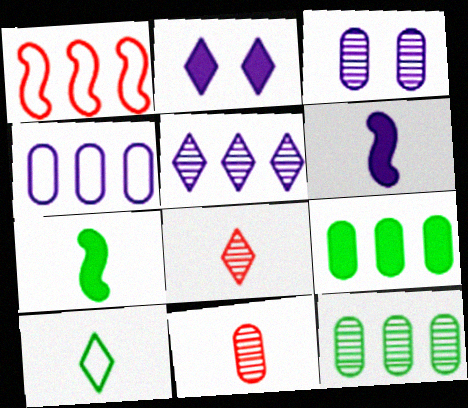[[1, 5, 9], 
[3, 11, 12], 
[6, 10, 11]]